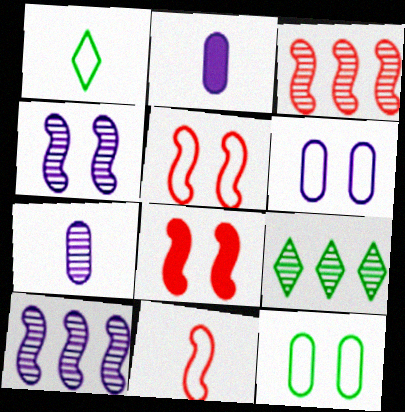[[2, 5, 9], 
[3, 8, 11]]